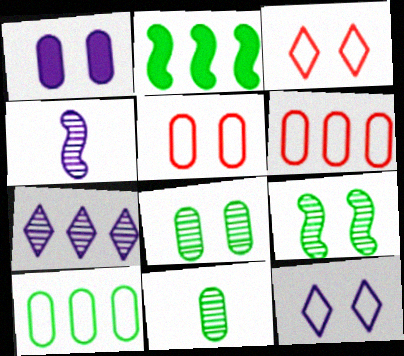[[1, 3, 9], 
[1, 5, 8], 
[1, 6, 11], 
[2, 6, 7]]